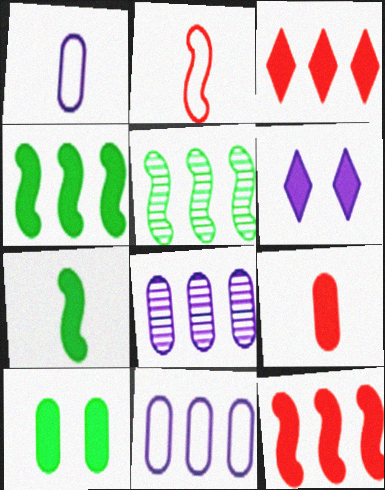[[3, 5, 11], 
[4, 6, 9]]